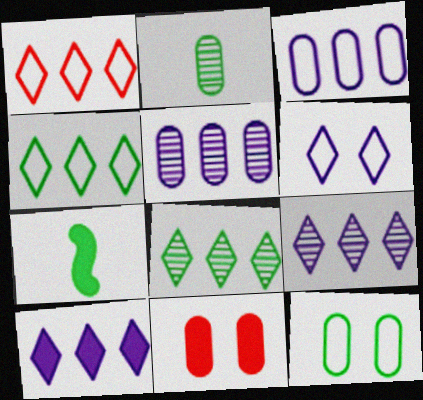[[1, 8, 10], 
[2, 3, 11], 
[7, 8, 12], 
[7, 10, 11]]